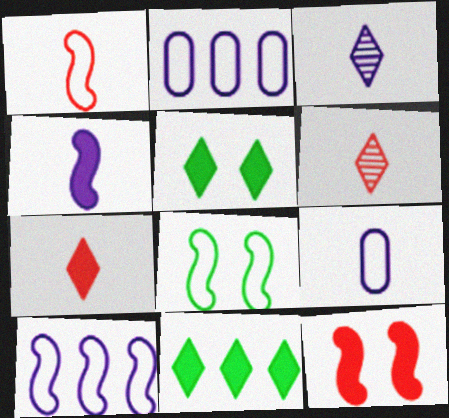[[1, 8, 10], 
[3, 4, 9]]